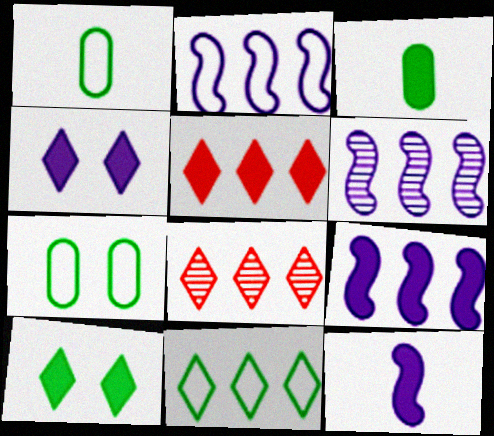[[2, 6, 9], 
[7, 8, 12]]